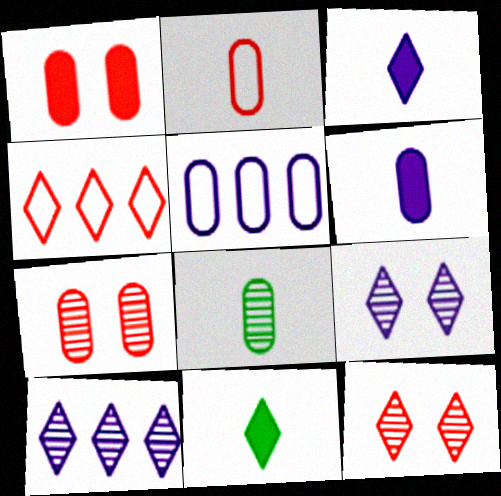[[1, 5, 8], 
[2, 6, 8], 
[4, 9, 11]]